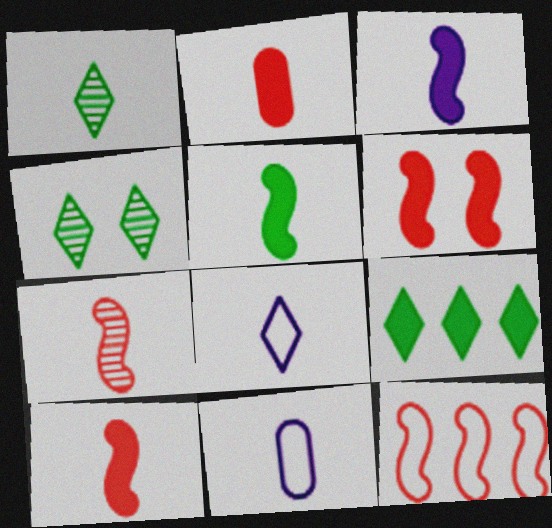[[1, 10, 11], 
[3, 5, 10], 
[6, 7, 12]]